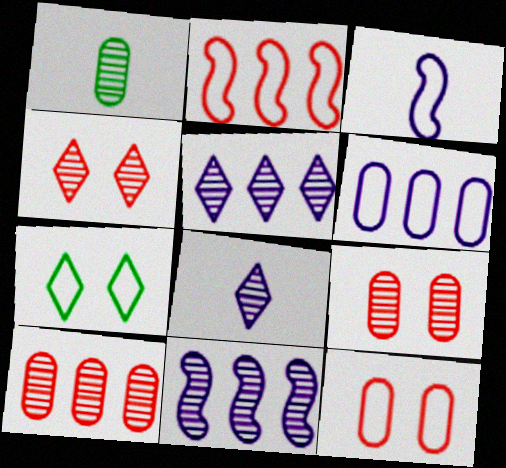[[1, 4, 11]]